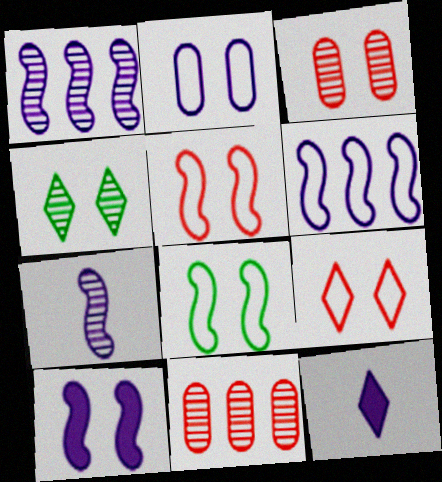[[1, 2, 12], 
[2, 8, 9], 
[4, 7, 11], 
[6, 7, 10], 
[8, 11, 12]]